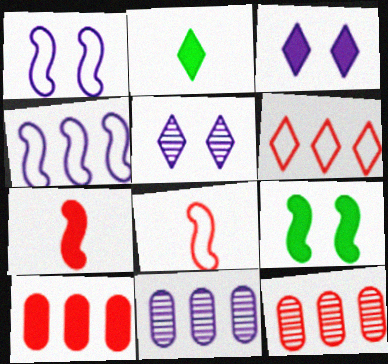[[1, 2, 12], 
[2, 5, 6]]